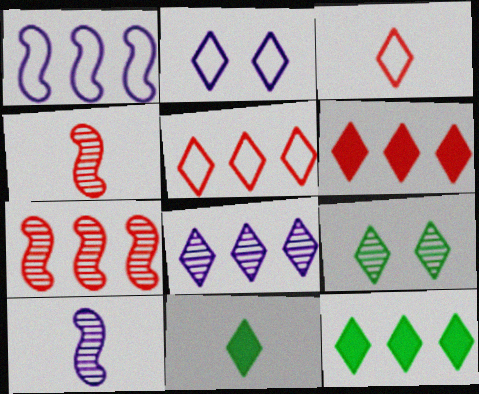[[5, 8, 12]]